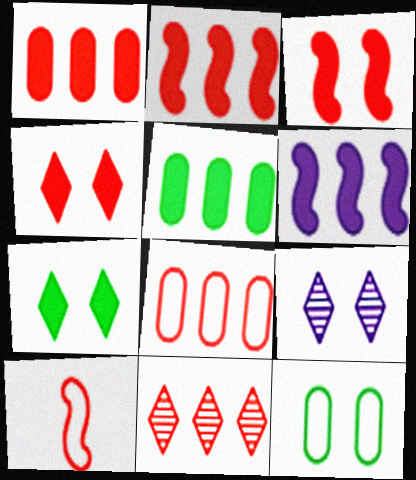[[2, 8, 11], 
[3, 9, 12], 
[5, 9, 10]]